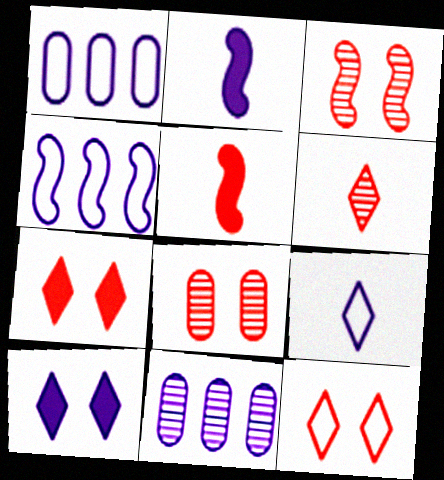[]